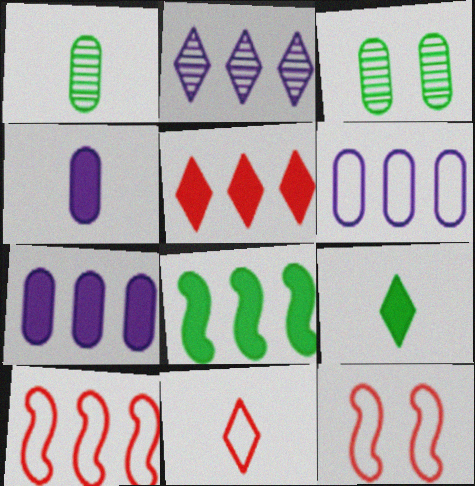[[5, 7, 8]]